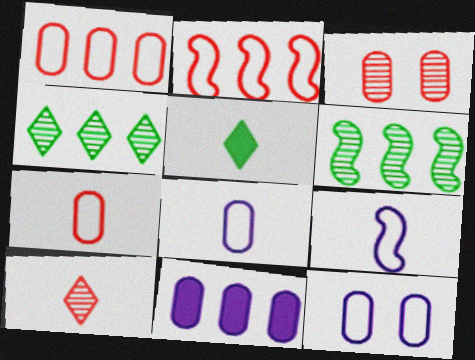[[2, 4, 11]]